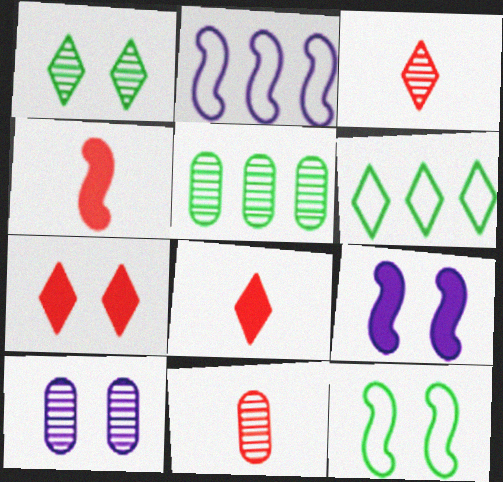[[4, 6, 10], 
[5, 10, 11], 
[6, 9, 11], 
[7, 10, 12]]